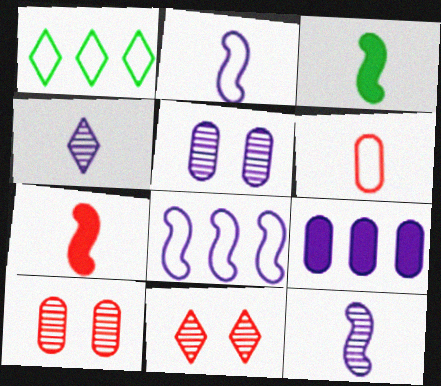[[1, 5, 7], 
[3, 4, 6]]